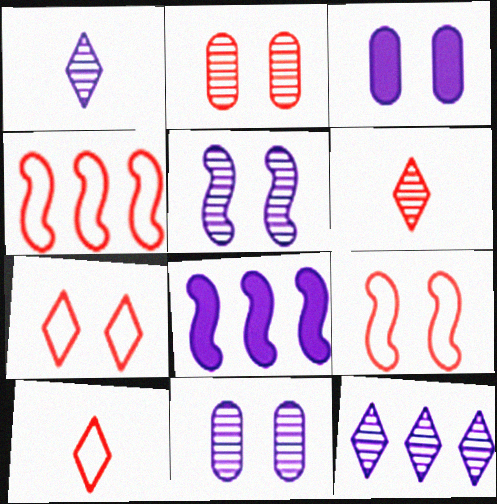[]